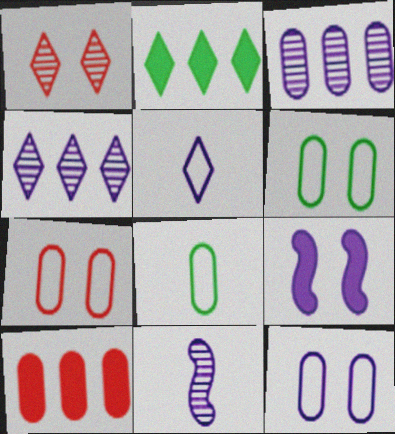[[1, 2, 5], 
[1, 6, 9], 
[2, 7, 11], 
[3, 5, 9], 
[6, 7, 12]]